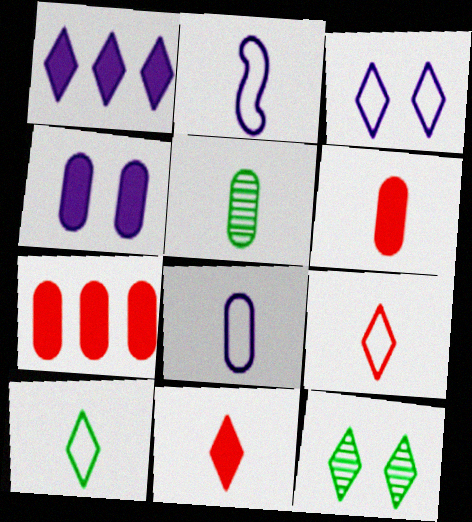[[1, 9, 12], 
[2, 5, 11], 
[2, 7, 12], 
[5, 6, 8]]